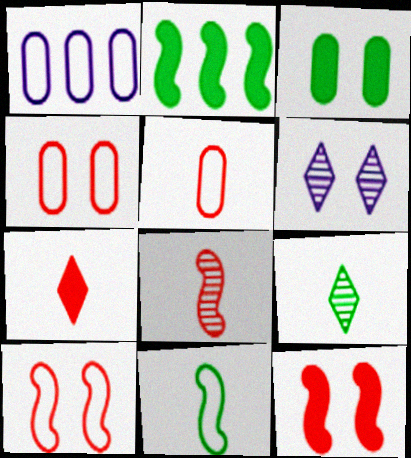[[1, 9, 12], 
[2, 5, 6], 
[3, 6, 10], 
[5, 7, 8]]